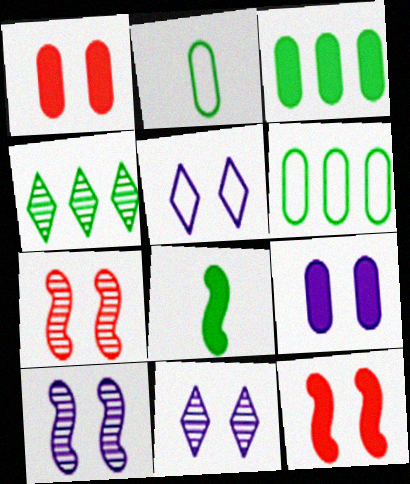[[5, 9, 10]]